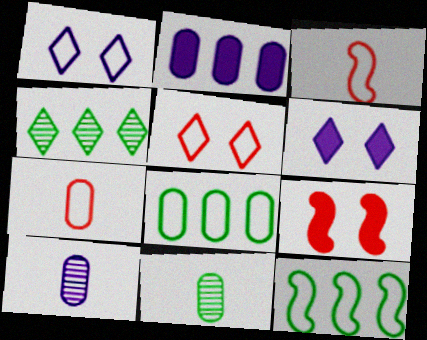[[1, 3, 8], 
[1, 7, 12]]